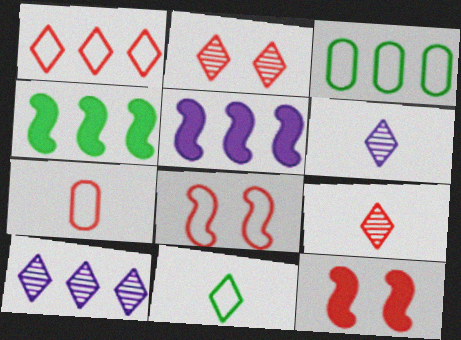[[1, 7, 8], 
[3, 6, 12]]